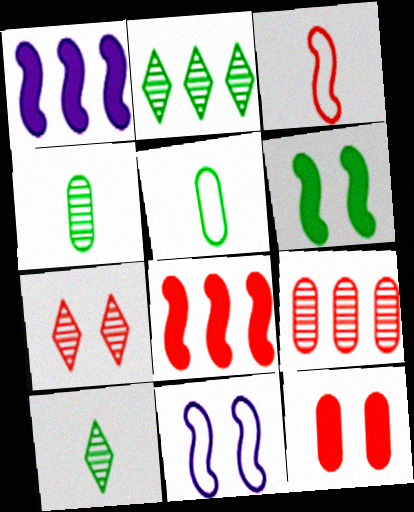[[1, 5, 7], 
[2, 5, 6]]